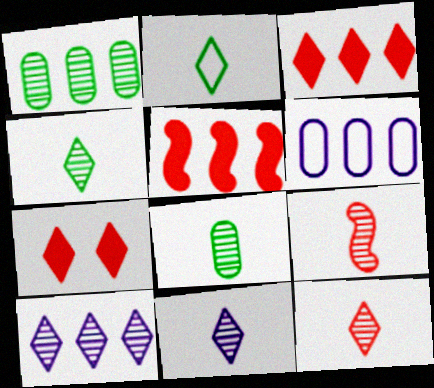[[2, 7, 10], 
[4, 11, 12], 
[8, 9, 11]]